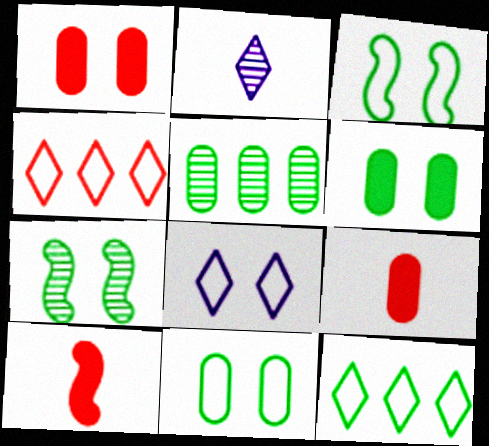[[1, 7, 8], 
[5, 8, 10]]